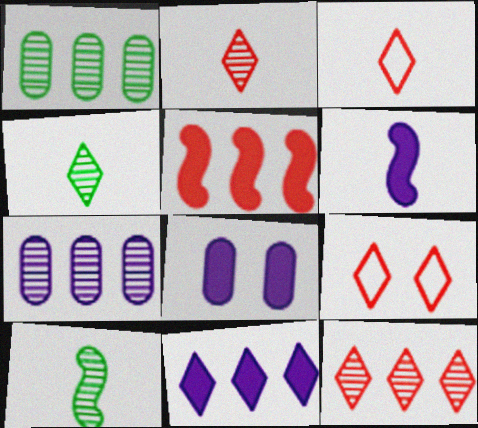[[1, 6, 9], 
[4, 9, 11], 
[6, 8, 11]]